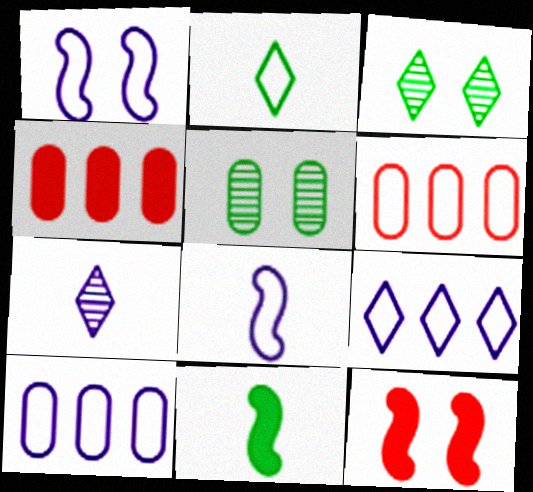[[1, 2, 6], 
[3, 4, 8]]